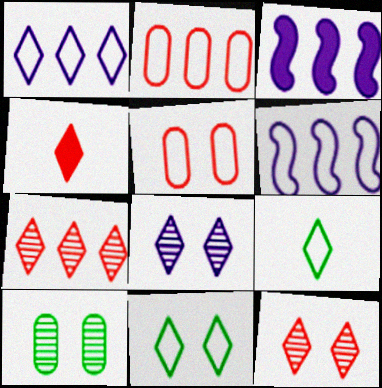[[4, 6, 10], 
[5, 6, 9]]